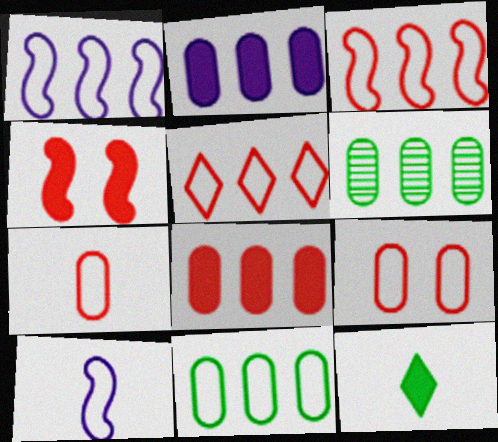[[1, 5, 11], 
[2, 4, 12]]